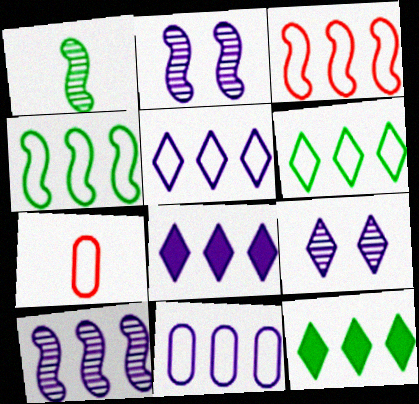[[2, 7, 12], 
[3, 6, 11], 
[8, 10, 11]]